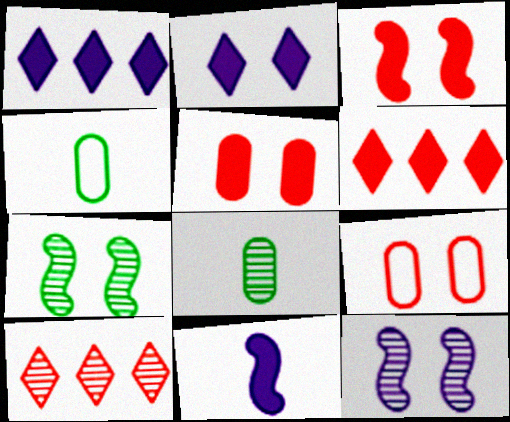[[2, 7, 9], 
[4, 6, 12], 
[8, 10, 12]]